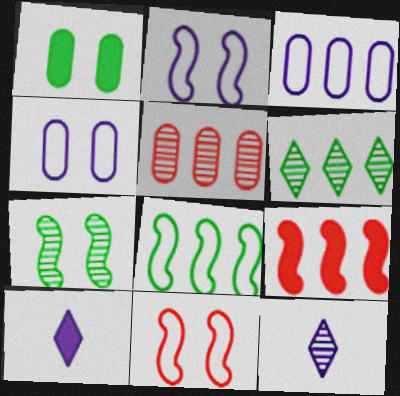[[1, 9, 10], 
[3, 6, 9], 
[5, 7, 12]]